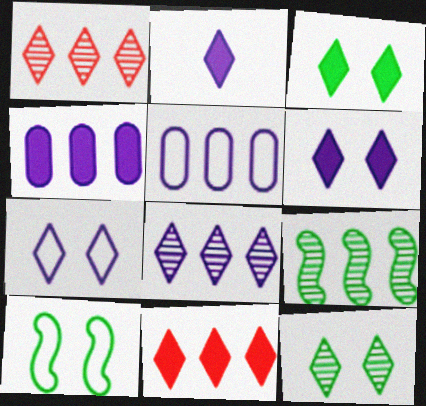[[2, 3, 11], 
[2, 7, 8], 
[5, 9, 11]]